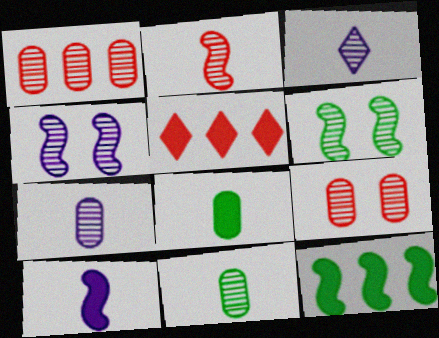[[1, 3, 6], 
[2, 3, 11]]